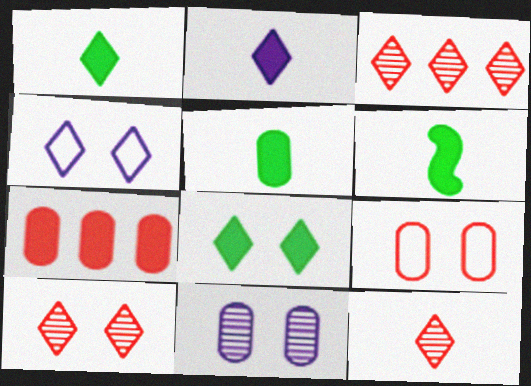[[1, 3, 4], 
[1, 5, 6], 
[3, 10, 12], 
[4, 8, 10]]